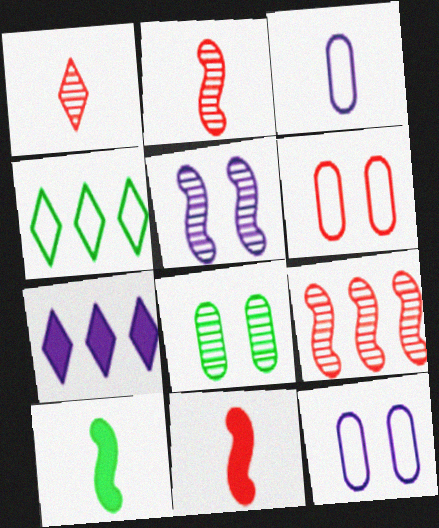[[1, 3, 10], 
[3, 5, 7], 
[4, 8, 10]]